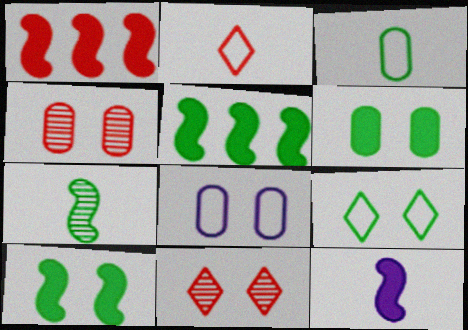[[1, 2, 4], 
[1, 10, 12], 
[4, 6, 8], 
[8, 10, 11]]